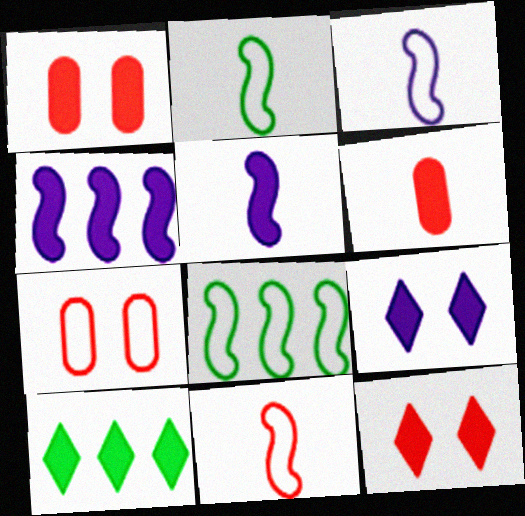[[1, 5, 10], 
[2, 3, 11]]